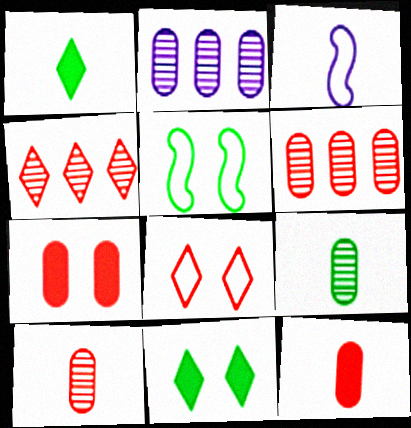[[1, 3, 10], 
[3, 6, 11]]